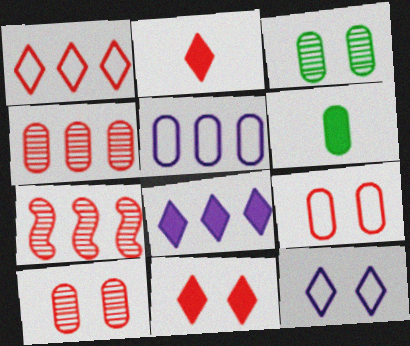[[2, 7, 9], 
[5, 6, 10], 
[6, 7, 12]]